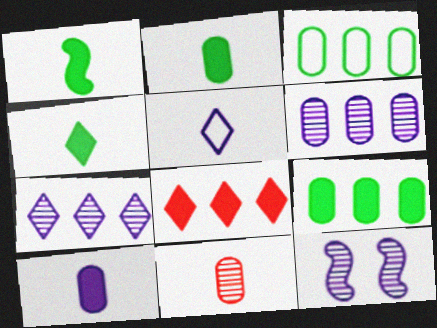[[1, 2, 4], 
[1, 5, 11]]